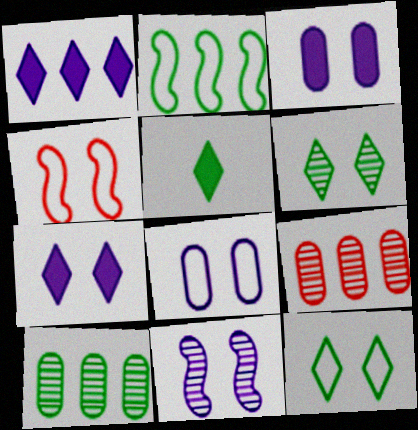[[1, 2, 9], 
[3, 4, 6], 
[4, 8, 12], 
[7, 8, 11]]